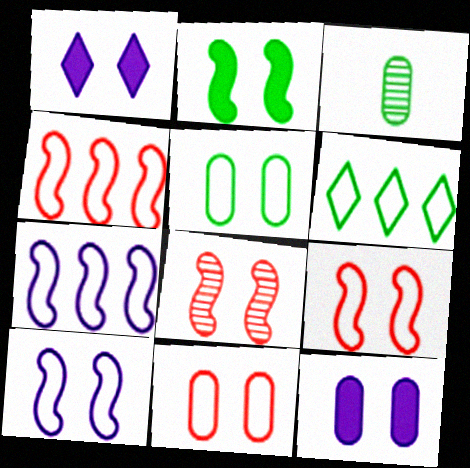[[1, 3, 4], 
[1, 5, 8], 
[2, 3, 6], 
[2, 8, 10]]